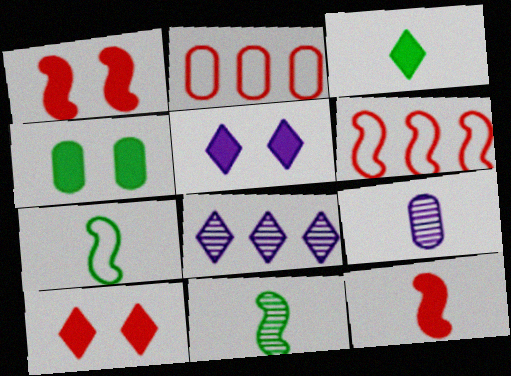[[1, 4, 5], 
[2, 4, 9], 
[2, 5, 11]]